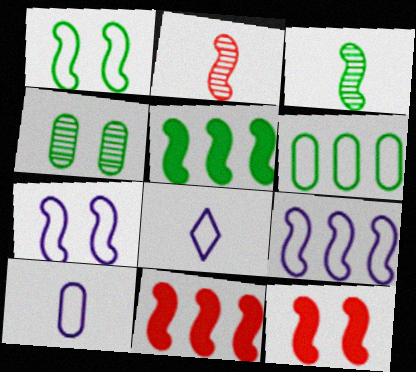[[1, 3, 5], 
[2, 5, 7], 
[3, 7, 11], 
[3, 9, 12], 
[4, 8, 11]]